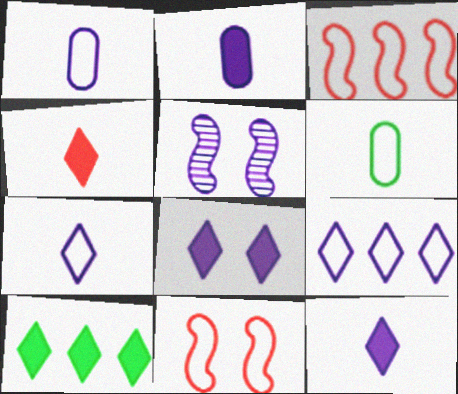[[2, 5, 9], 
[4, 8, 10], 
[6, 9, 11]]